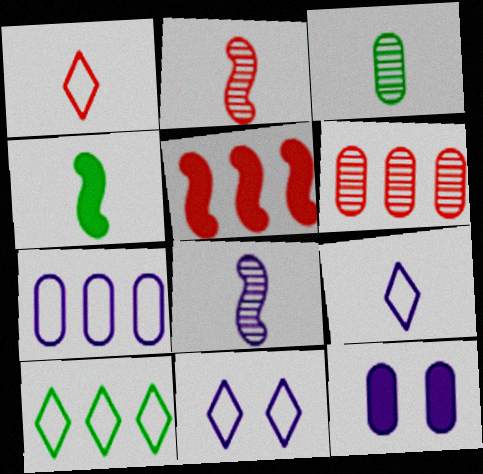[[1, 10, 11], 
[2, 10, 12], 
[3, 5, 11], 
[4, 6, 11]]